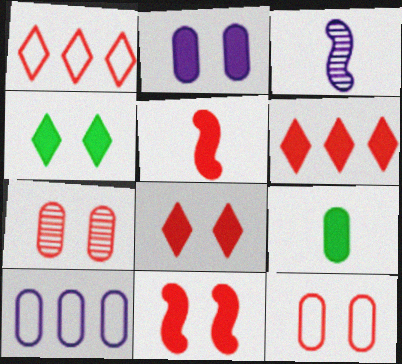[[1, 5, 7], 
[2, 4, 11], 
[7, 9, 10]]